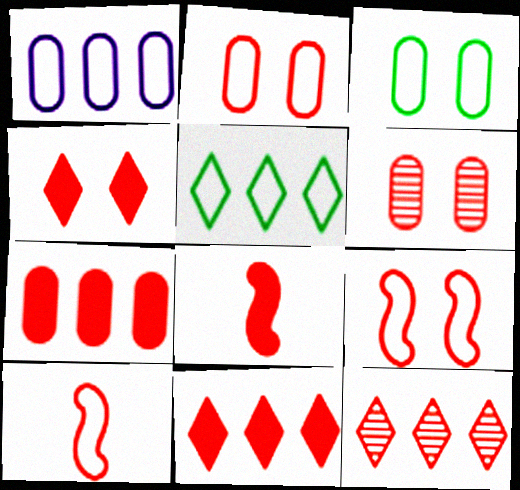[[2, 8, 12], 
[4, 6, 9], 
[4, 7, 8], 
[6, 10, 11]]